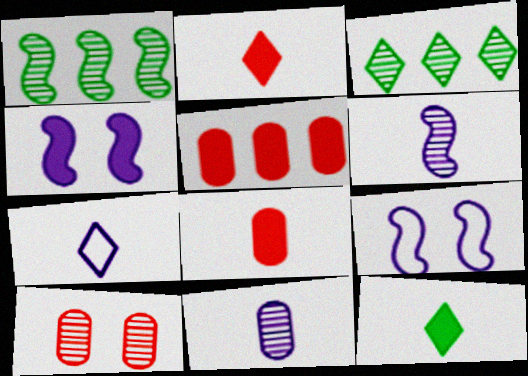[[3, 6, 10], 
[3, 8, 9], 
[4, 5, 12]]